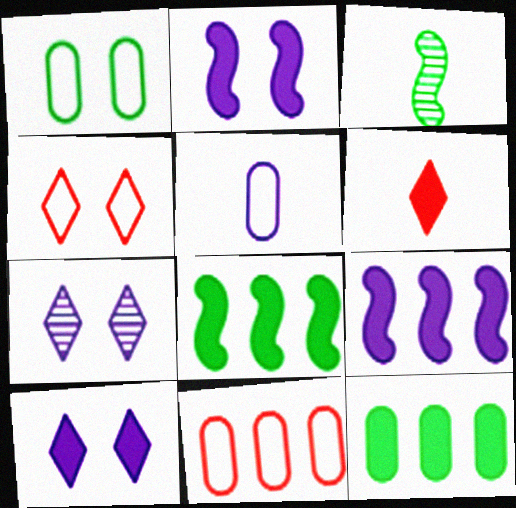[[1, 5, 11], 
[2, 6, 12], 
[3, 5, 6], 
[3, 10, 11], 
[5, 7, 9]]